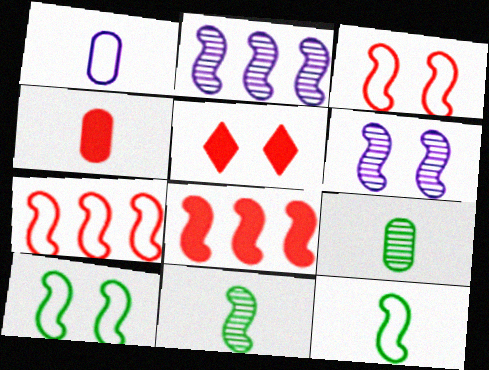[[1, 4, 9], 
[4, 5, 8], 
[6, 8, 12]]